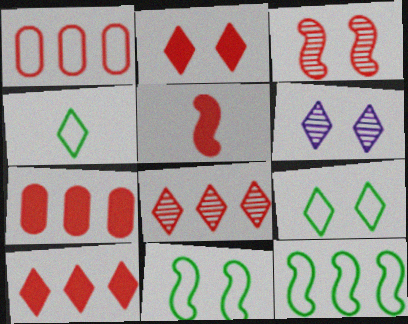[[2, 5, 7], 
[2, 6, 9], 
[4, 6, 10]]